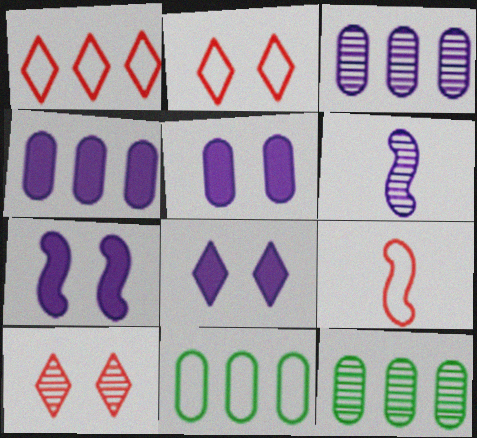[[5, 7, 8], 
[6, 10, 12], 
[8, 9, 12]]